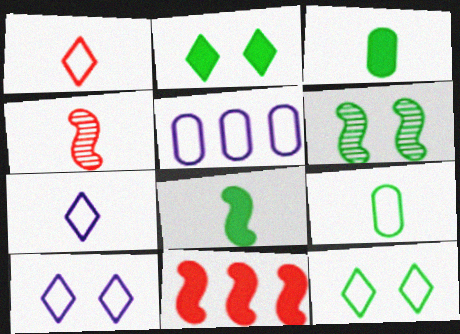[[2, 4, 5], 
[3, 4, 7]]